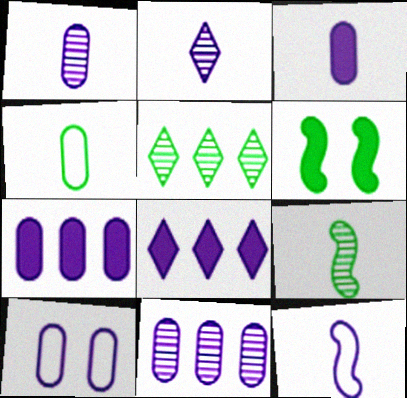[[1, 7, 10], 
[2, 3, 12], 
[3, 10, 11], 
[4, 5, 6]]